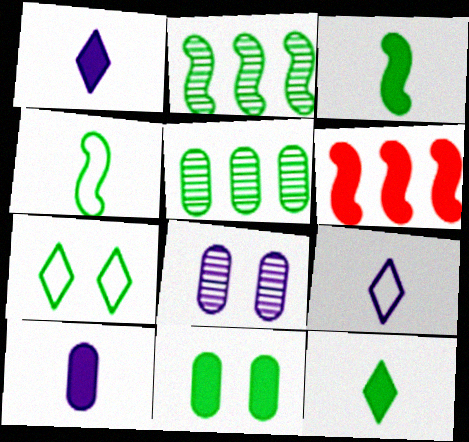[[1, 6, 11], 
[3, 5, 7]]